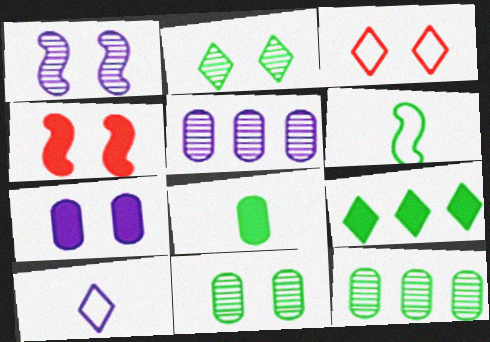[[4, 10, 12], 
[6, 9, 11]]